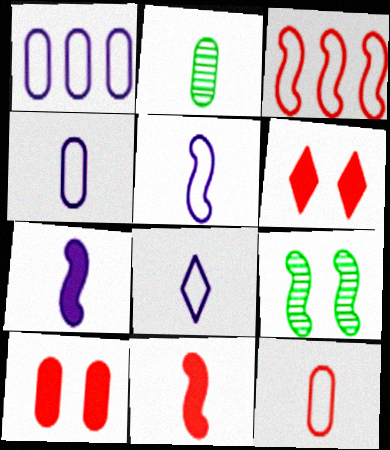[[1, 2, 10], 
[2, 8, 11], 
[3, 7, 9], 
[4, 5, 8]]